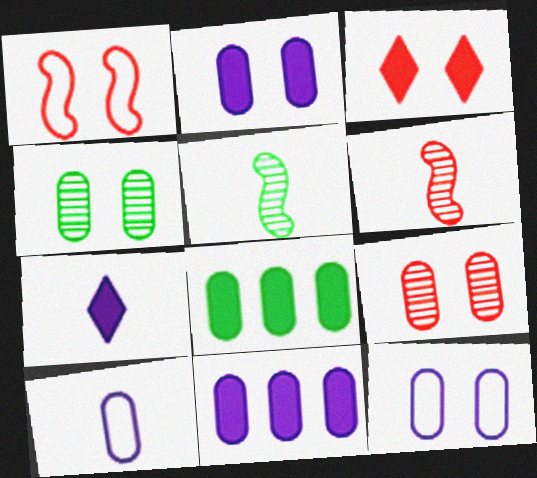[[1, 3, 9], 
[8, 9, 10]]